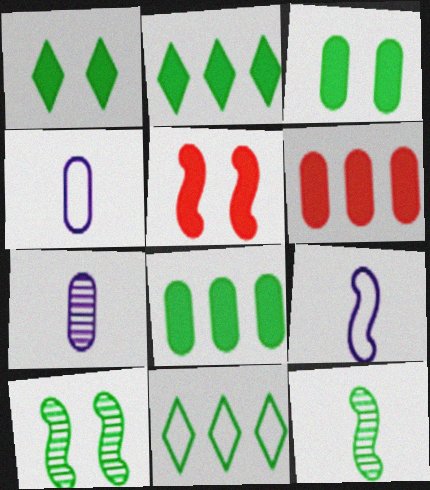[[3, 11, 12], 
[5, 7, 11]]